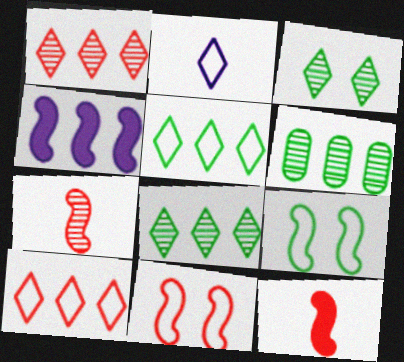[[4, 6, 10], 
[4, 7, 9]]